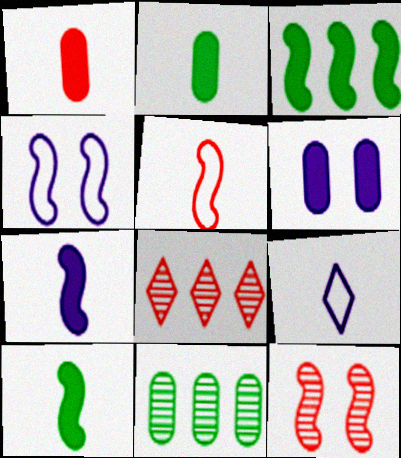[[2, 4, 8]]